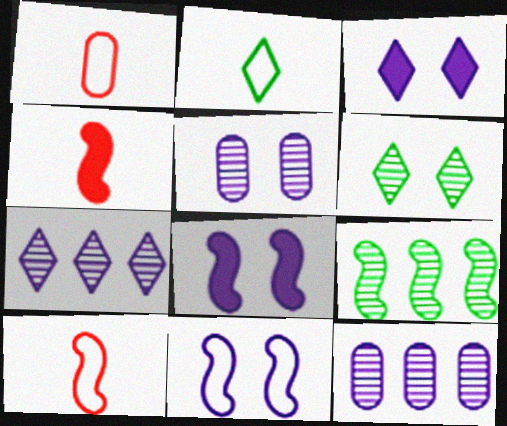[[1, 3, 9], 
[3, 5, 11], 
[4, 9, 11], 
[8, 9, 10]]